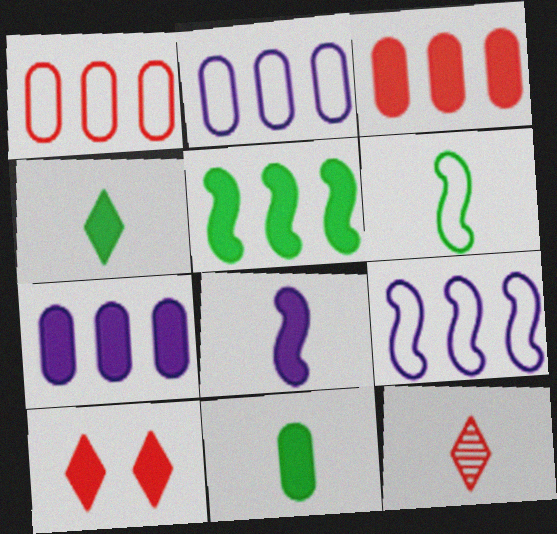[]